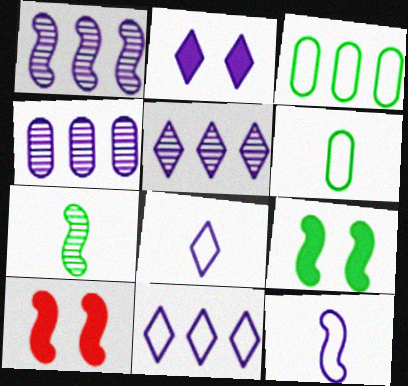[[1, 4, 5], 
[2, 4, 12], 
[2, 5, 8], 
[5, 6, 10]]